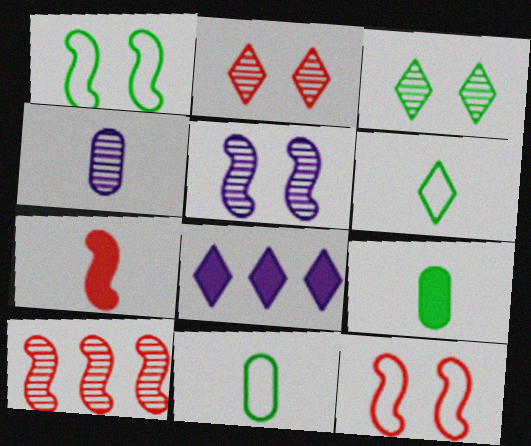[[2, 6, 8], 
[3, 4, 10], 
[4, 6, 7], 
[7, 10, 12]]